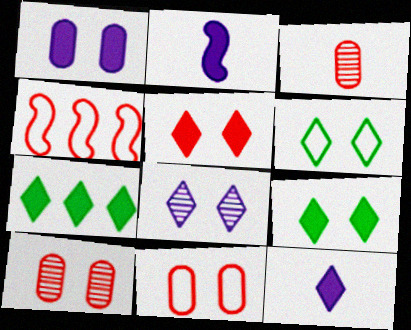[[3, 4, 5], 
[5, 6, 8], 
[5, 7, 12]]